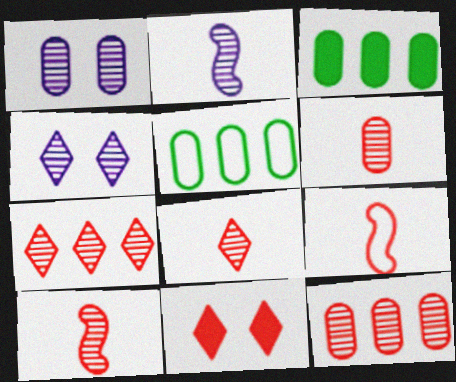[[2, 5, 11], 
[3, 4, 9], 
[6, 8, 10], 
[9, 11, 12]]